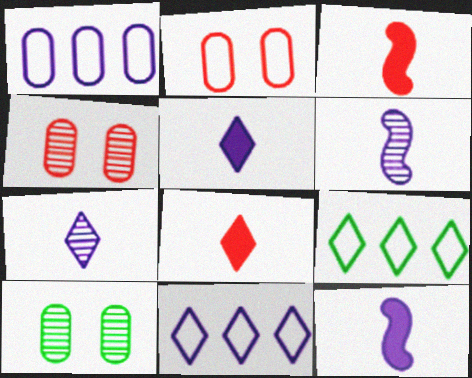[[3, 10, 11], 
[4, 9, 12]]